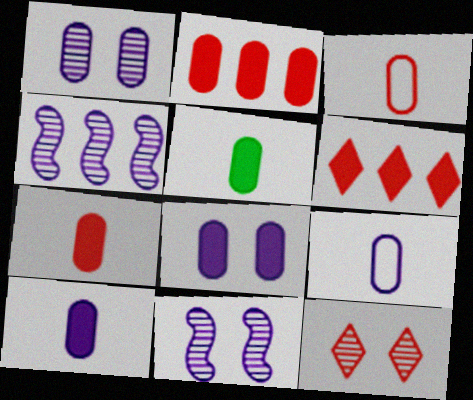[[2, 5, 8], 
[5, 7, 10]]